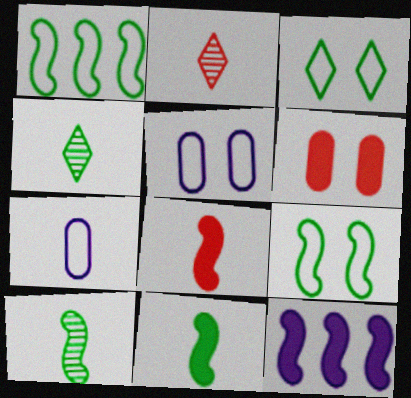[[2, 7, 11], 
[4, 7, 8]]